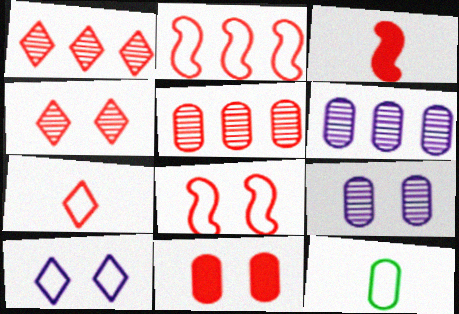[[2, 10, 12], 
[4, 8, 11], 
[6, 11, 12]]